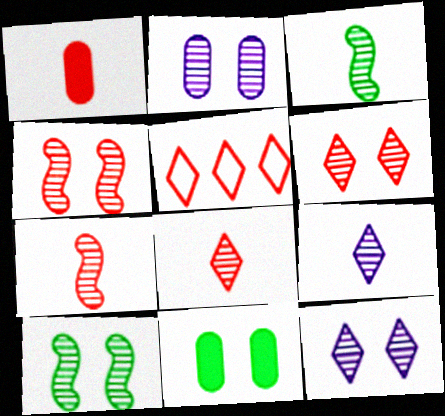[[1, 4, 5], 
[2, 6, 10]]